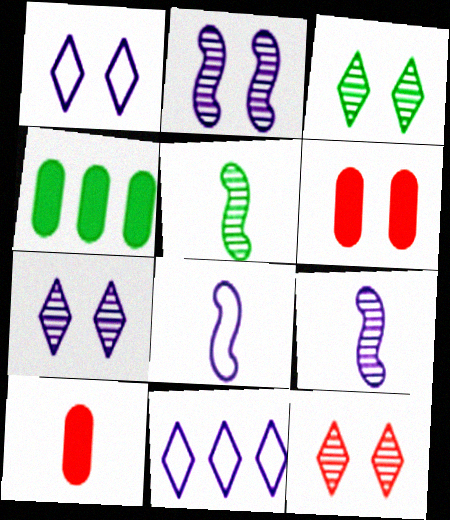[[3, 7, 12], 
[4, 8, 12], 
[5, 6, 11]]